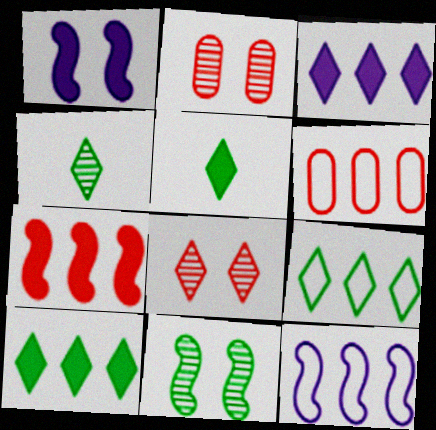[[1, 4, 6], 
[2, 5, 12], 
[6, 9, 12]]